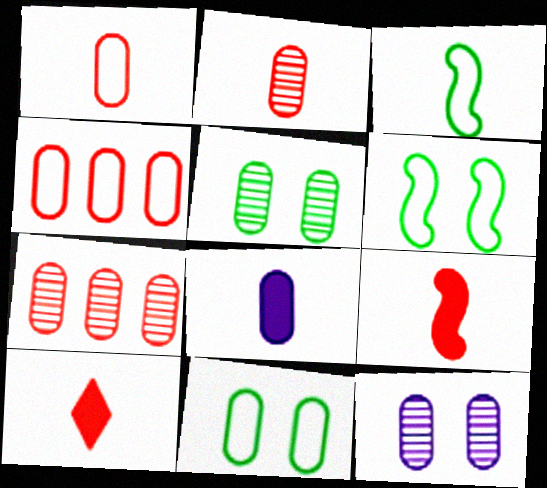[[4, 5, 8], 
[7, 8, 11]]